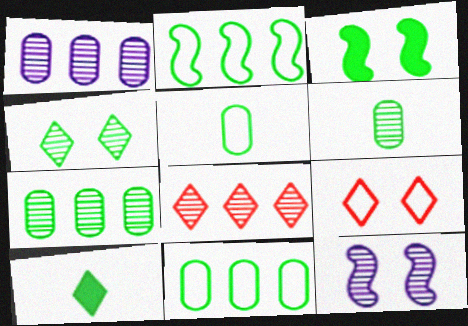[[6, 8, 12]]